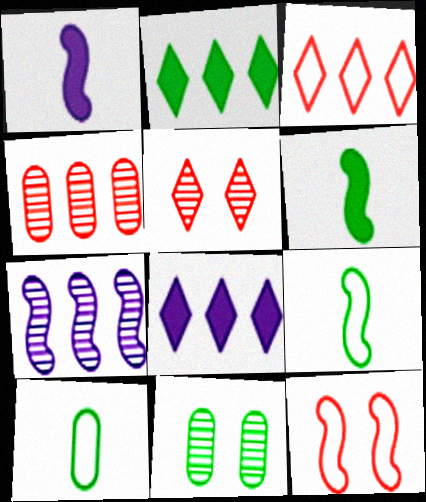[[1, 3, 11], 
[2, 9, 11], 
[6, 7, 12]]